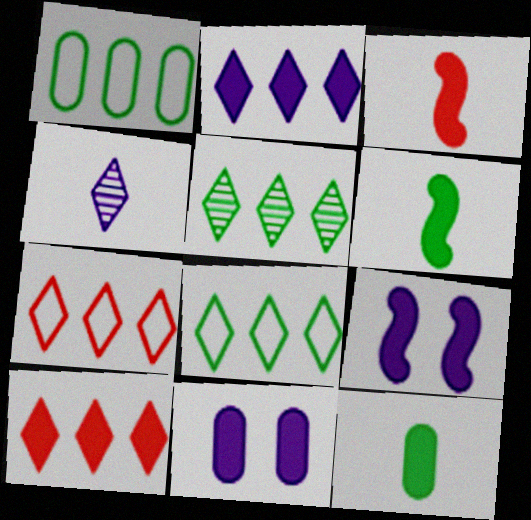[[2, 5, 7], 
[6, 10, 11], 
[9, 10, 12]]